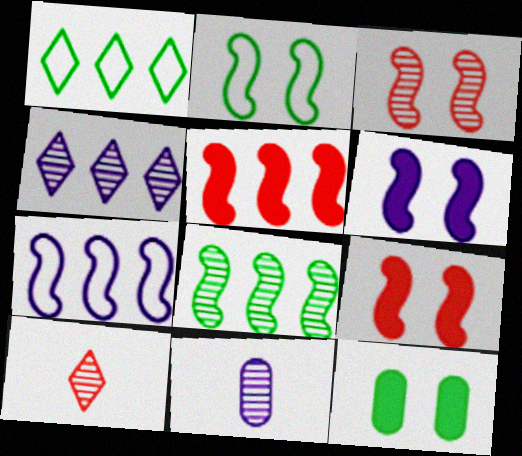[[1, 9, 11], 
[2, 3, 6], 
[5, 7, 8], 
[7, 10, 12]]